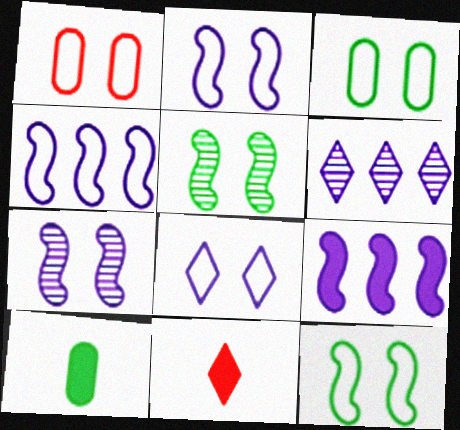[[1, 8, 12]]